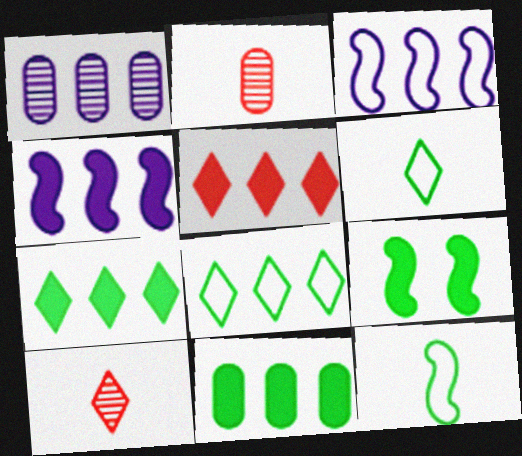[[4, 5, 11]]